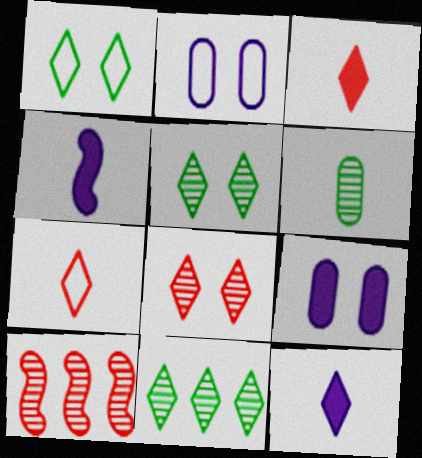[[4, 6, 7]]